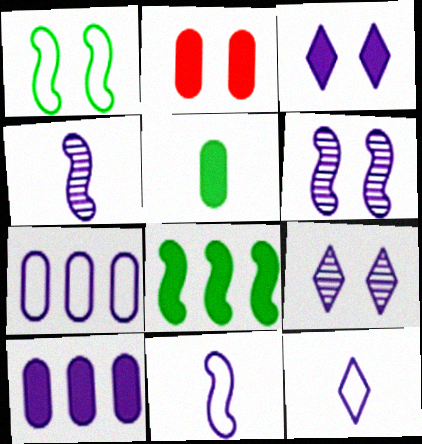[[1, 2, 9], 
[2, 5, 10], 
[3, 4, 7], 
[6, 10, 12], 
[9, 10, 11]]